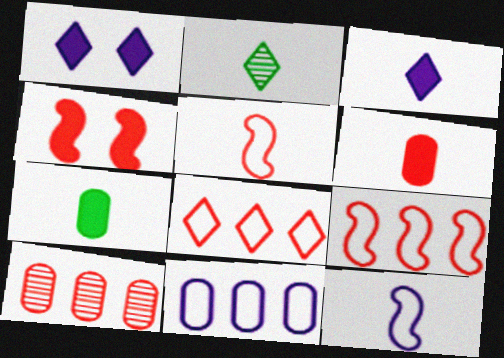[[1, 2, 8], 
[2, 4, 11], 
[2, 6, 12]]